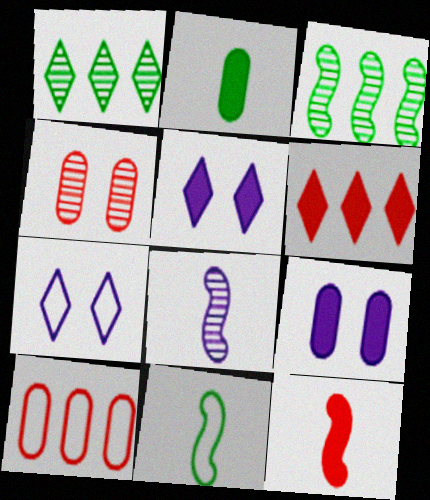[[1, 4, 8], 
[7, 10, 11], 
[8, 11, 12]]